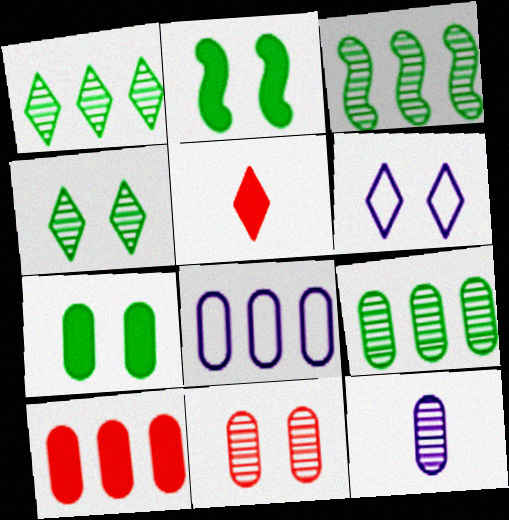[[1, 3, 9], 
[1, 5, 6], 
[2, 6, 11], 
[8, 9, 10], 
[9, 11, 12]]